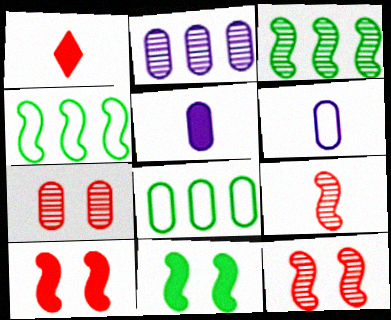[[5, 7, 8]]